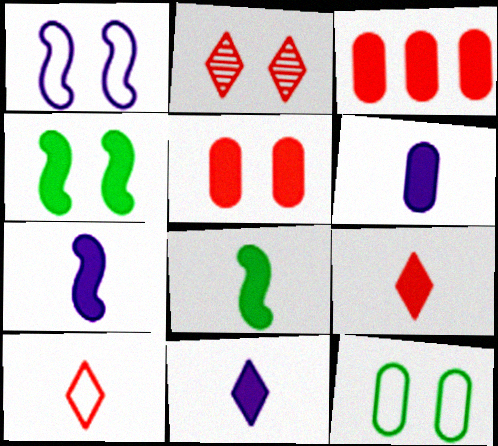[[3, 4, 11], 
[6, 7, 11], 
[6, 8, 9]]